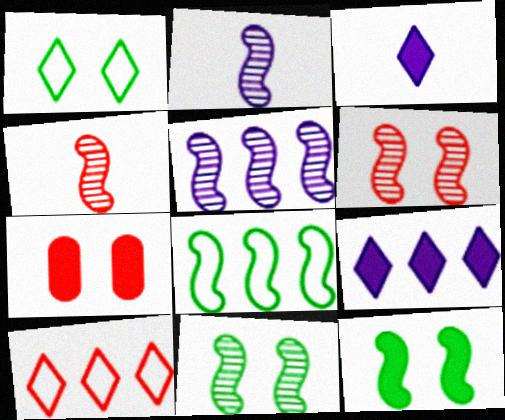[[4, 5, 11], 
[4, 7, 10]]